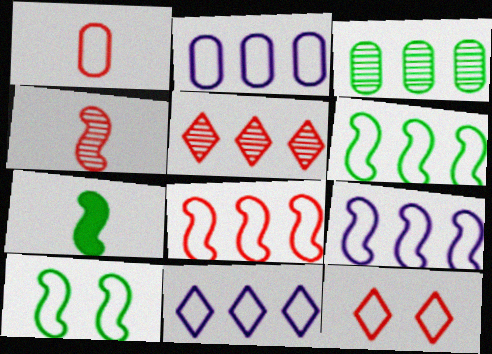[[1, 8, 12], 
[1, 10, 11], 
[2, 9, 11], 
[6, 8, 9]]